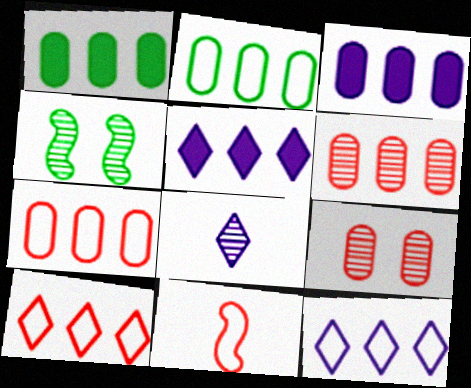[[2, 3, 6], 
[4, 6, 8]]